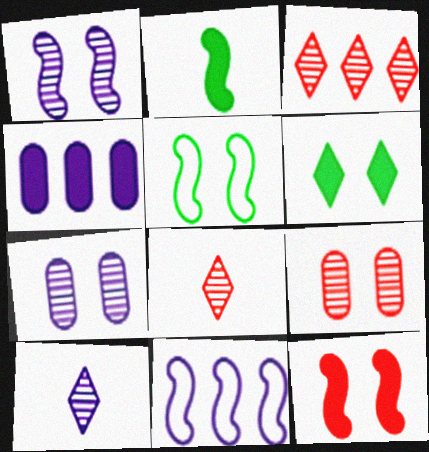[[1, 5, 12], 
[4, 5, 8]]